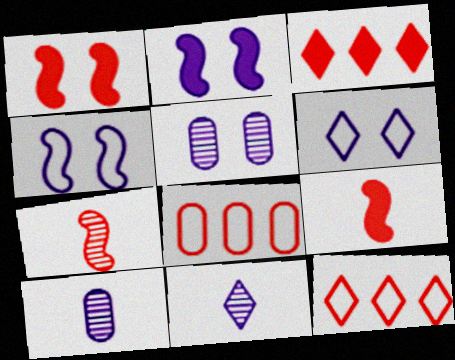[[2, 5, 6]]